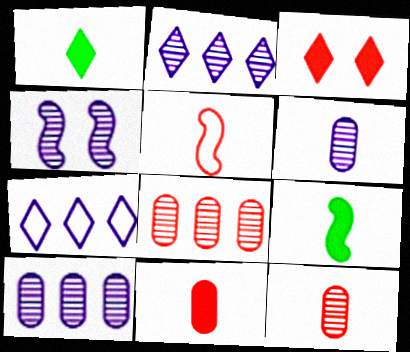[[1, 5, 6], 
[2, 4, 6], 
[3, 5, 8]]